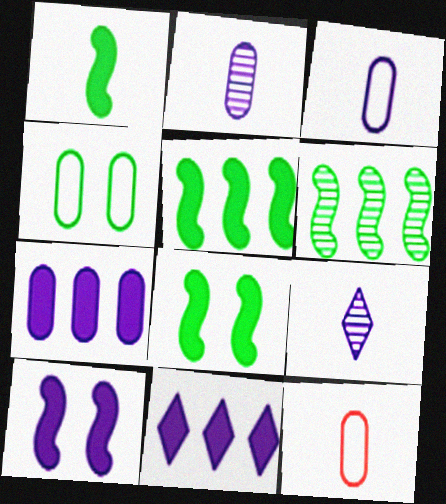[[1, 5, 8], 
[1, 9, 12]]